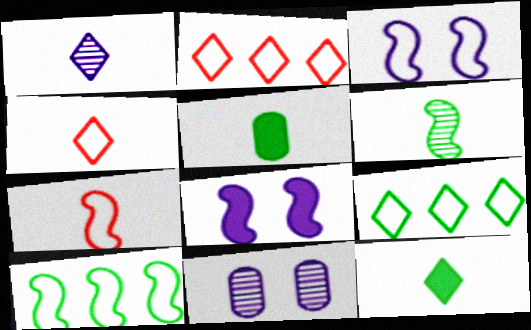[[1, 4, 12], 
[1, 5, 7], 
[3, 7, 10]]